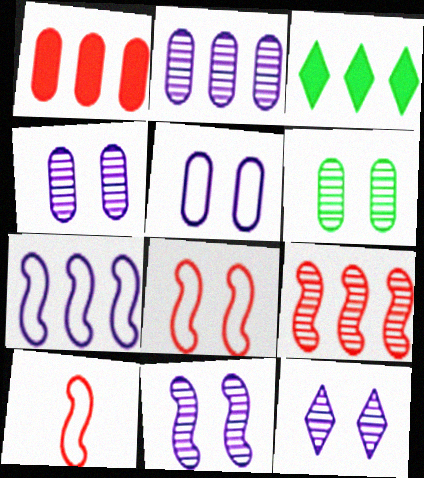[[3, 4, 10], 
[4, 11, 12]]